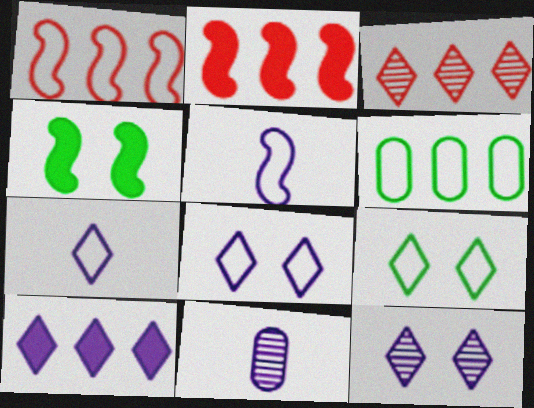[[2, 9, 11], 
[7, 10, 12]]